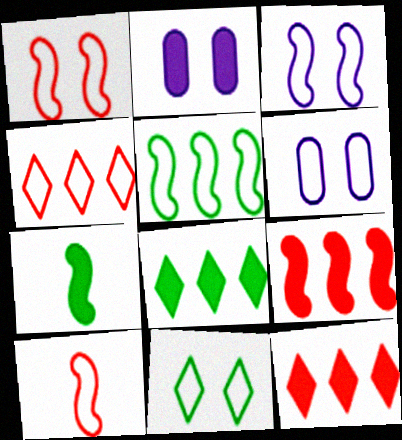[[1, 6, 11], 
[2, 7, 12], 
[3, 5, 10]]